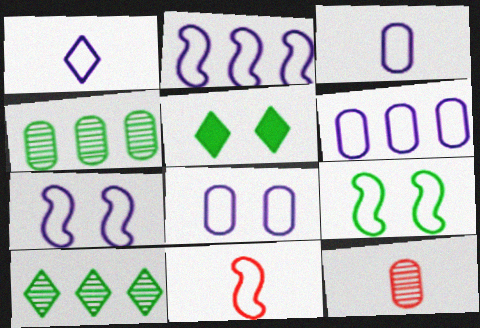[[1, 2, 8], 
[1, 6, 7], 
[2, 5, 12], 
[2, 9, 11], 
[3, 6, 8]]